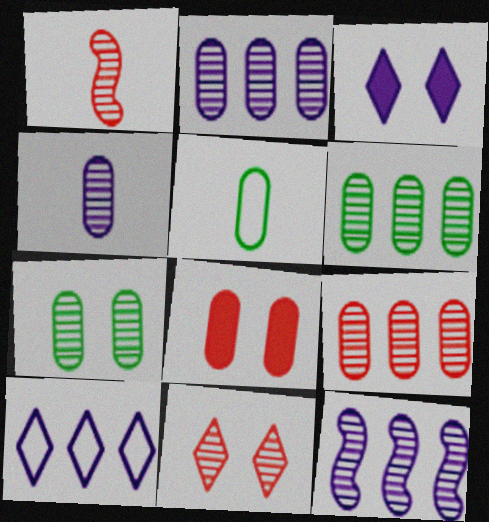[[1, 9, 11], 
[2, 5, 8], 
[2, 6, 9], 
[4, 7, 9]]